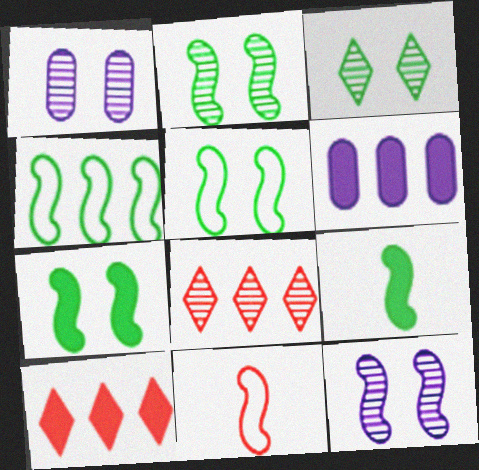[[2, 4, 9], 
[2, 5, 7], 
[3, 6, 11], 
[4, 6, 8]]